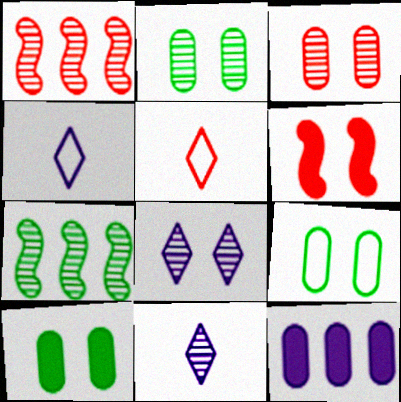[[1, 2, 11], 
[1, 4, 10], 
[2, 9, 10], 
[3, 7, 11], 
[6, 8, 9]]